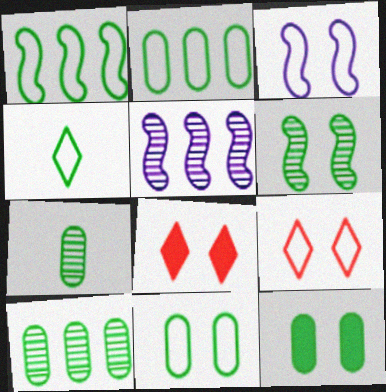[[1, 4, 11], 
[2, 7, 12], 
[3, 9, 11]]